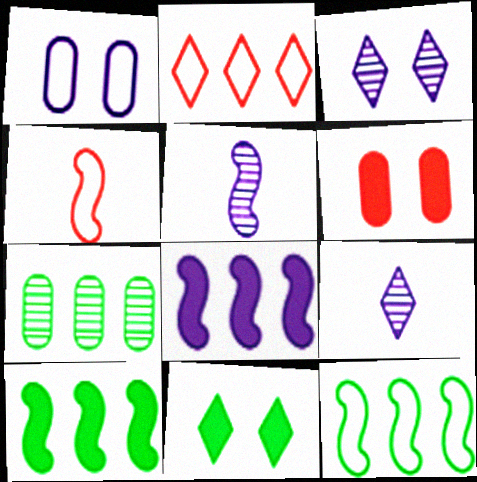[[1, 8, 9], 
[2, 7, 8], 
[2, 9, 11], 
[6, 9, 12]]